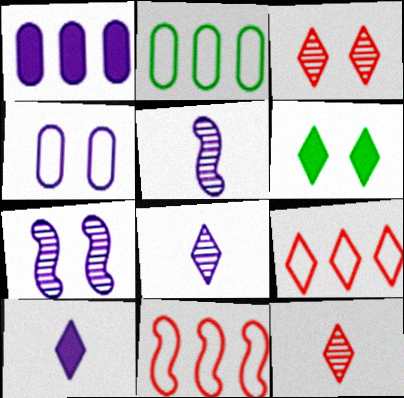[[6, 8, 9]]